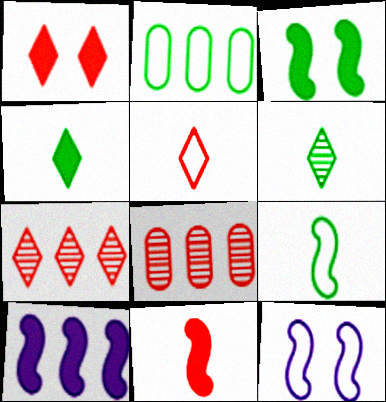[[1, 5, 7], 
[2, 3, 6], 
[2, 5, 12], 
[2, 7, 10], 
[3, 10, 11], 
[4, 8, 12]]